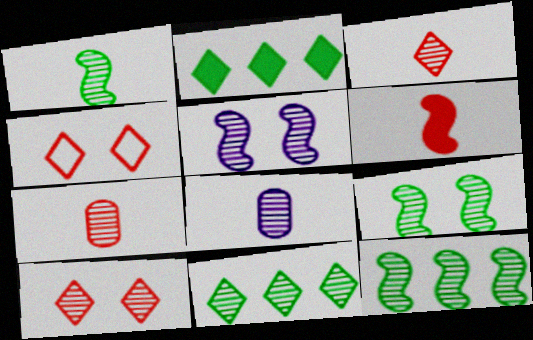[[1, 3, 8], 
[1, 9, 12], 
[5, 7, 11], 
[8, 10, 12]]